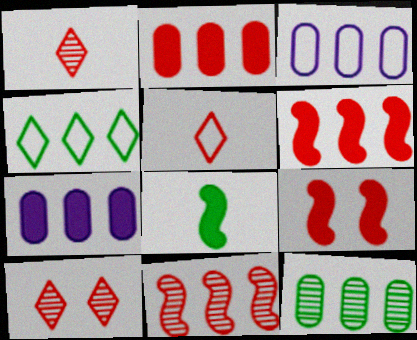[[2, 3, 12], 
[3, 8, 10], 
[4, 7, 11]]